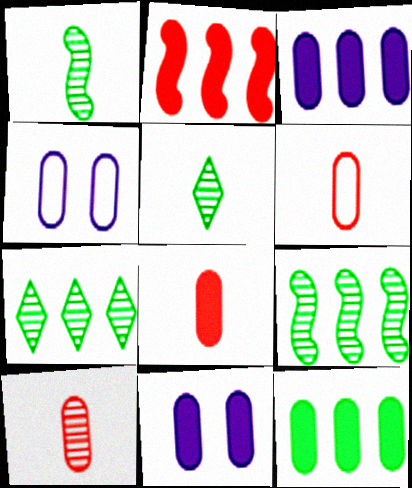[[2, 4, 5], 
[4, 10, 12], 
[6, 8, 10], 
[8, 11, 12]]